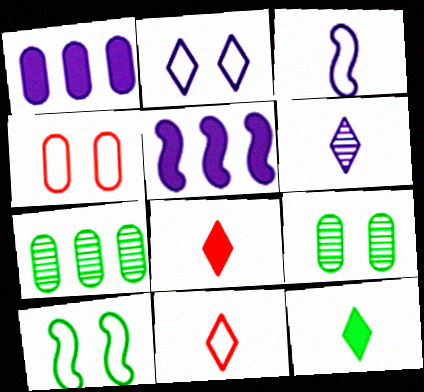[[2, 4, 10], 
[5, 9, 11], 
[6, 11, 12], 
[7, 10, 12]]